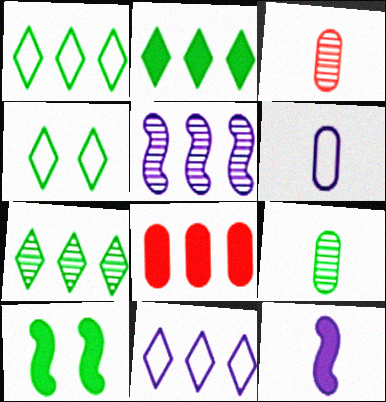[[1, 2, 7], 
[1, 5, 8], 
[1, 9, 10], 
[3, 10, 11]]